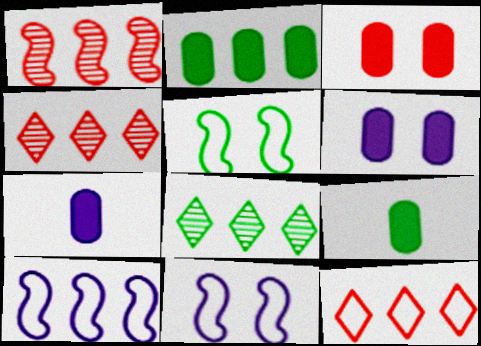[[2, 3, 7], 
[2, 4, 10], 
[4, 5, 7], 
[4, 9, 11], 
[5, 8, 9]]